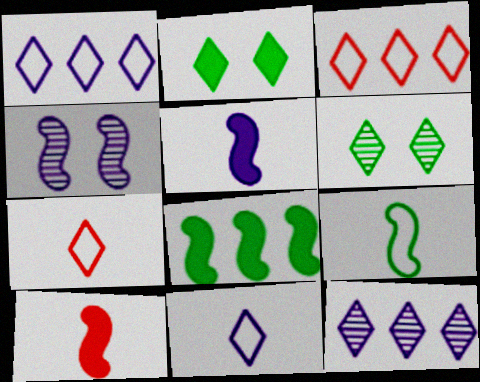[[2, 7, 12]]